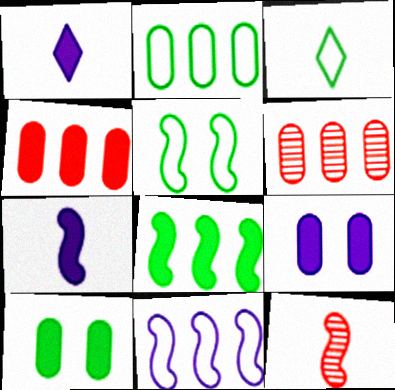[[1, 5, 6], 
[2, 3, 5]]